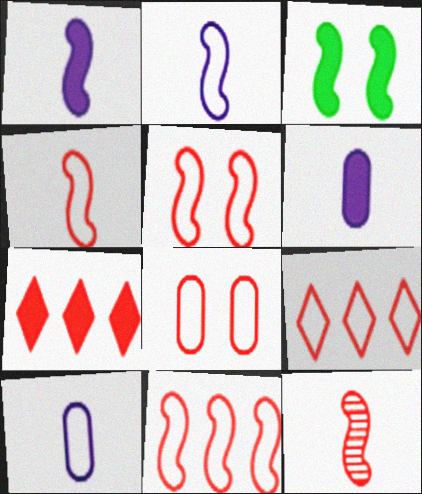[[3, 6, 7], 
[4, 5, 11], 
[4, 8, 9], 
[7, 8, 12]]